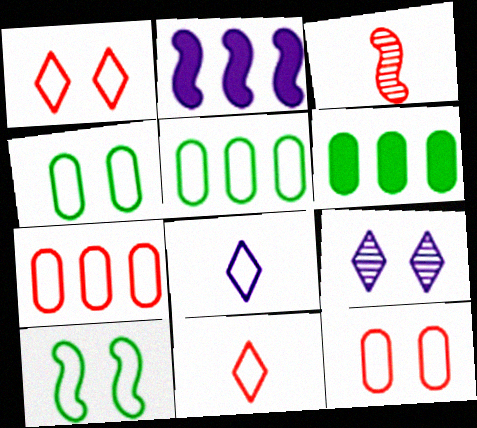[[2, 3, 10], 
[7, 8, 10]]